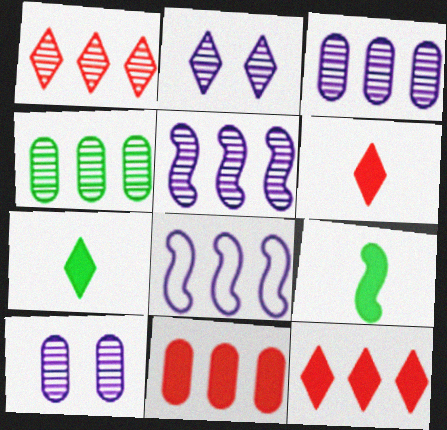[[1, 4, 5], 
[4, 8, 12]]